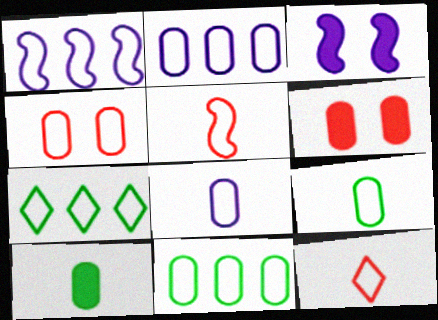[[2, 4, 9], 
[4, 8, 11]]